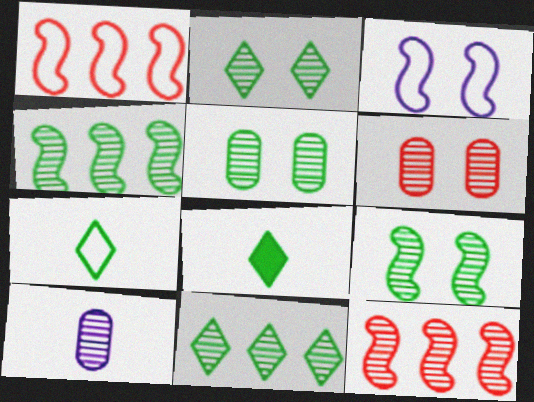[[2, 5, 9], 
[2, 10, 12]]